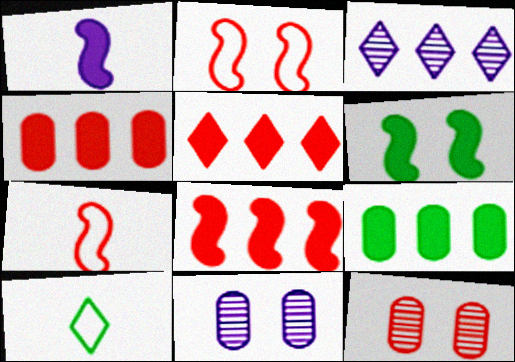[[1, 6, 8], 
[4, 5, 8], 
[5, 7, 12], 
[8, 10, 11]]